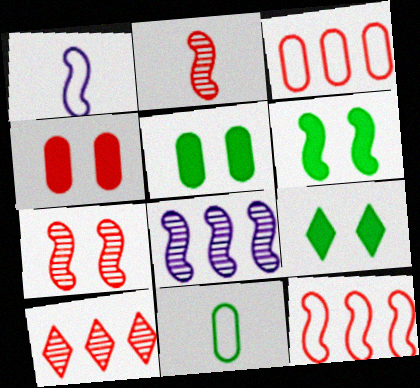[[1, 5, 10], 
[5, 6, 9]]